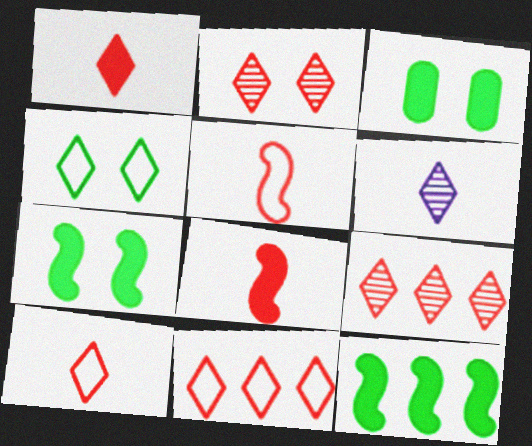[[1, 2, 11]]